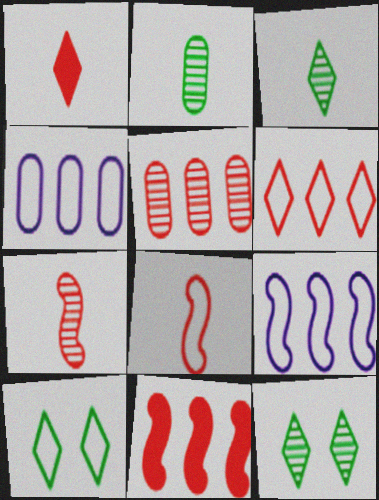[[4, 8, 10], 
[5, 6, 11]]